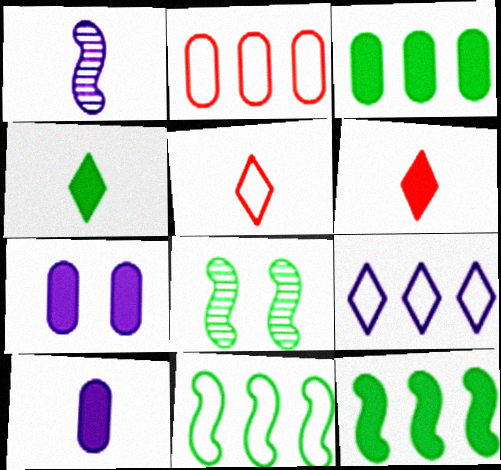[[1, 7, 9], 
[2, 9, 11], 
[6, 7, 12]]